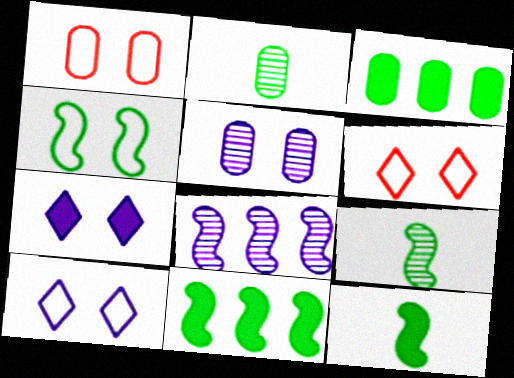[[1, 4, 10], 
[4, 9, 11]]